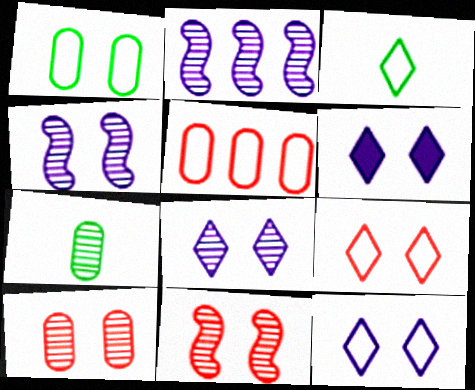[[1, 6, 11], 
[6, 8, 12]]